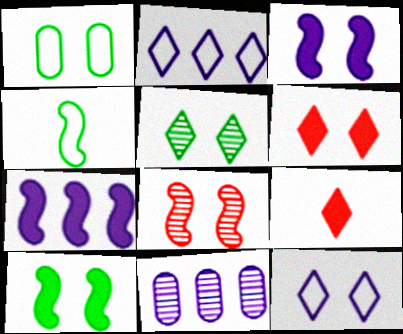[[1, 5, 10], 
[2, 5, 9], 
[2, 7, 11], 
[4, 6, 11], 
[4, 7, 8], 
[5, 6, 12]]